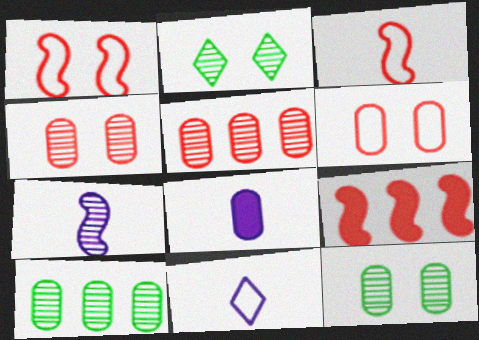[[2, 5, 7], 
[6, 8, 10], 
[7, 8, 11], 
[9, 11, 12]]